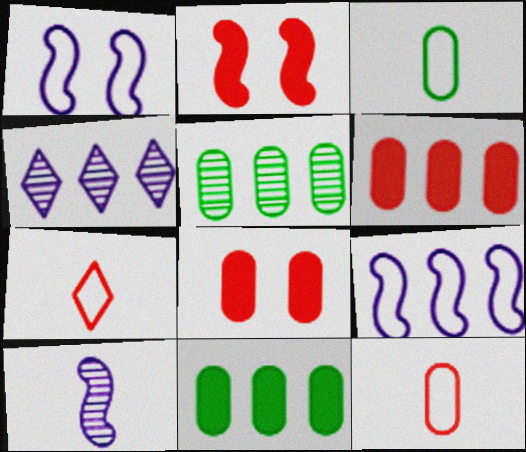[[2, 3, 4]]